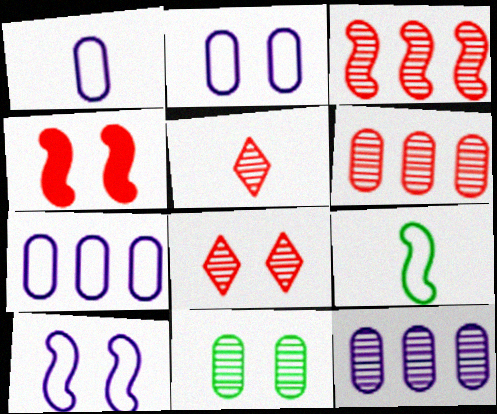[[1, 2, 7]]